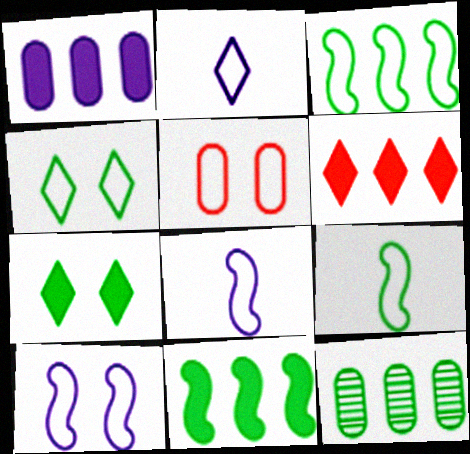[[1, 6, 11], 
[2, 3, 5], 
[4, 5, 10], 
[7, 9, 12]]